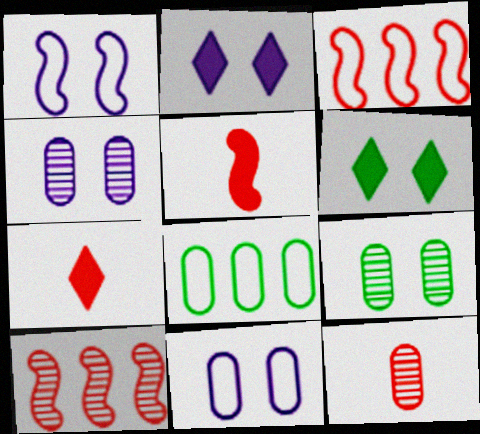[[1, 2, 4]]